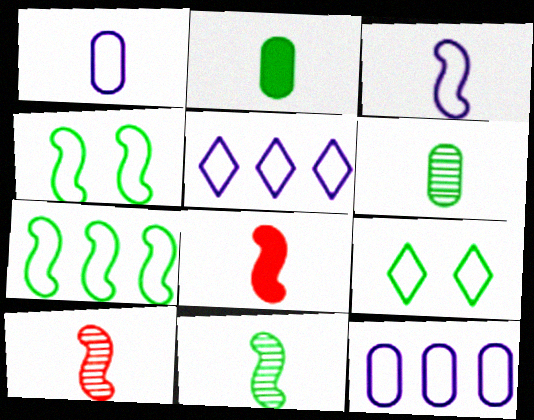[[3, 8, 11]]